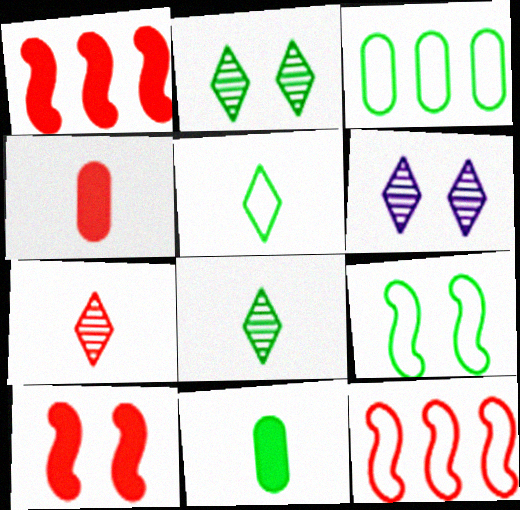[[3, 5, 9], 
[6, 11, 12]]